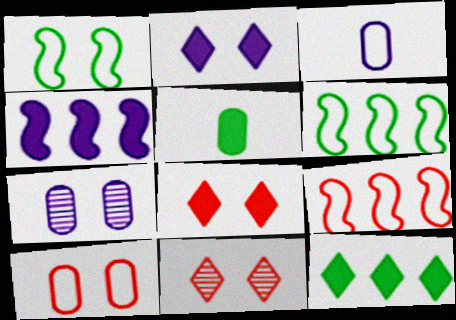[[1, 7, 8], 
[4, 5, 8]]